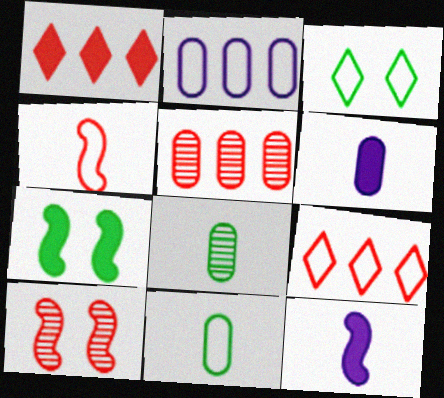[[1, 6, 7], 
[2, 3, 4], 
[3, 5, 12]]